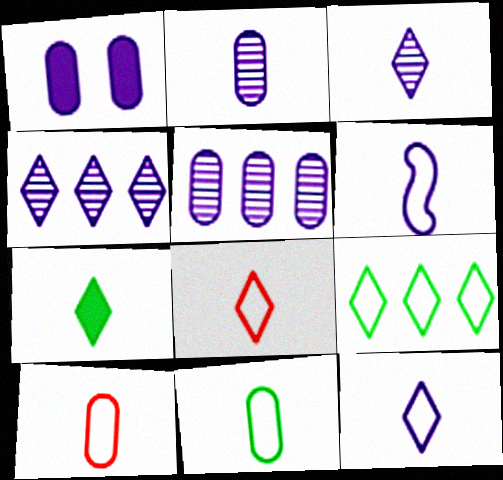[[1, 4, 6], 
[3, 7, 8], 
[6, 8, 11]]